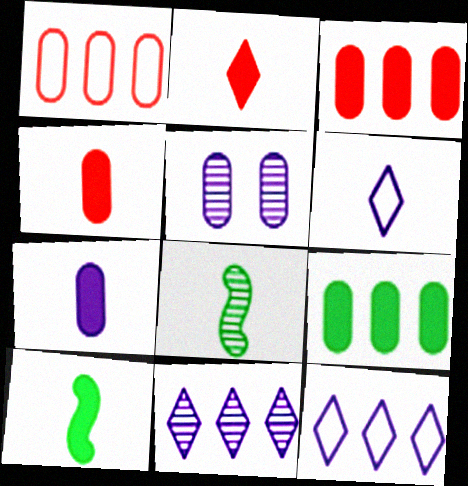[[2, 7, 10], 
[4, 6, 8]]